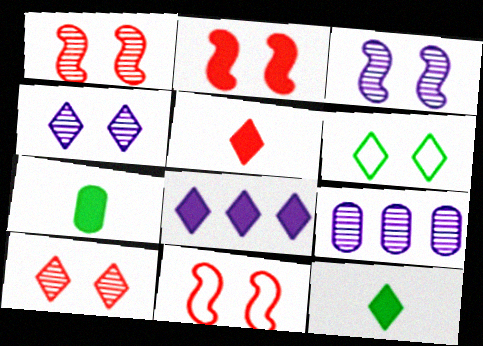[[1, 2, 11], 
[2, 7, 8], 
[9, 11, 12]]